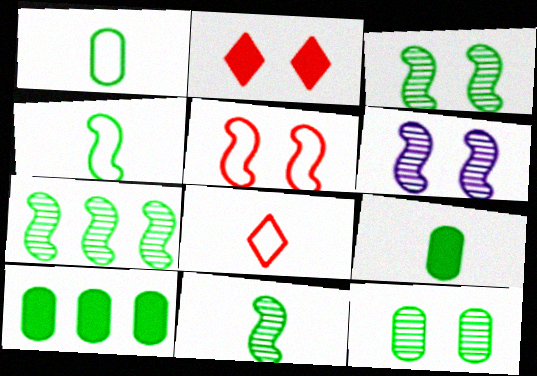[[1, 10, 12], 
[3, 7, 11], 
[6, 8, 10]]